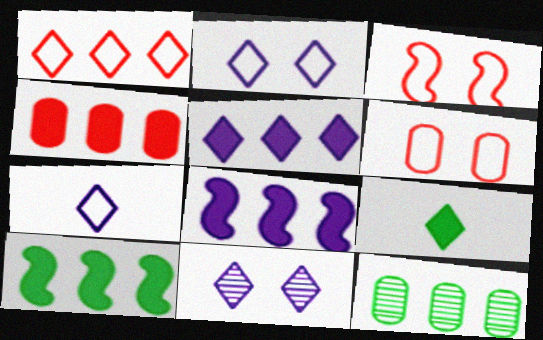[[1, 8, 12], 
[1, 9, 11], 
[4, 5, 10], 
[5, 7, 11]]